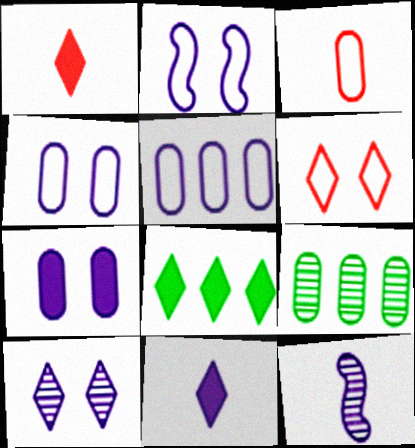[[1, 2, 9], 
[2, 7, 10], 
[3, 7, 9]]